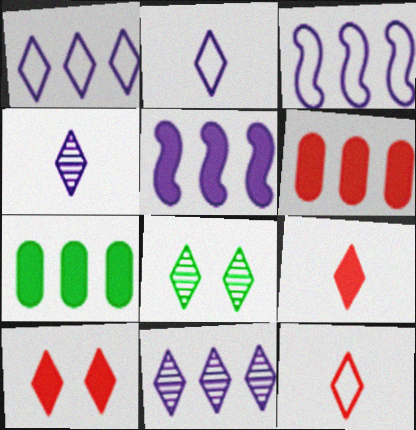[[1, 8, 9]]